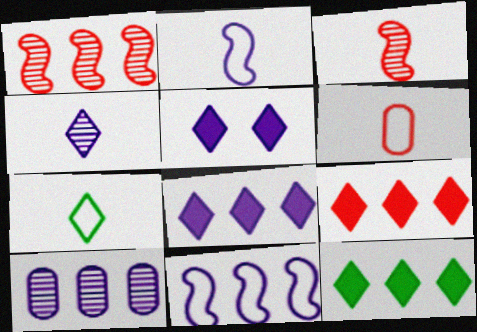[[2, 5, 10], 
[2, 6, 7], 
[8, 9, 12], 
[8, 10, 11]]